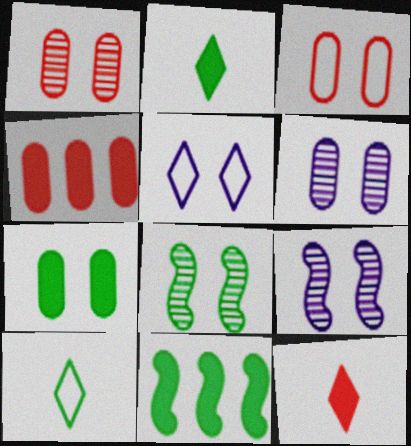[[2, 7, 11], 
[3, 6, 7], 
[4, 9, 10]]